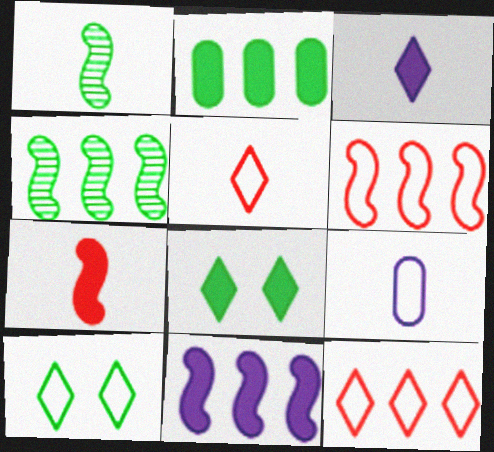[[1, 2, 10], 
[4, 6, 11], 
[6, 9, 10]]